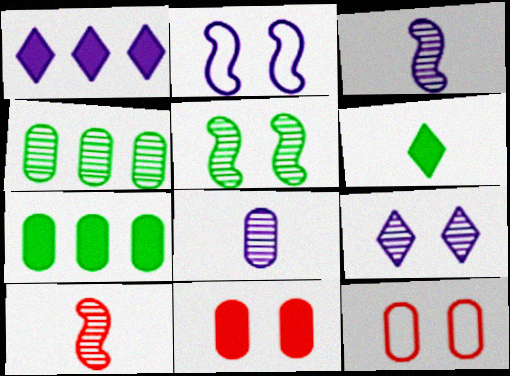[[1, 2, 8], 
[4, 9, 10], 
[7, 8, 12]]